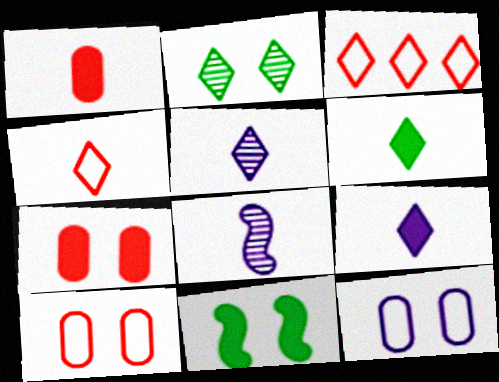[[2, 3, 9], 
[4, 5, 6]]